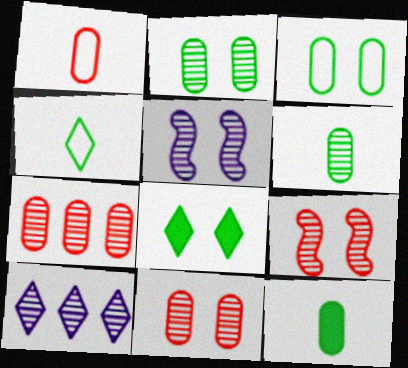[[6, 9, 10]]